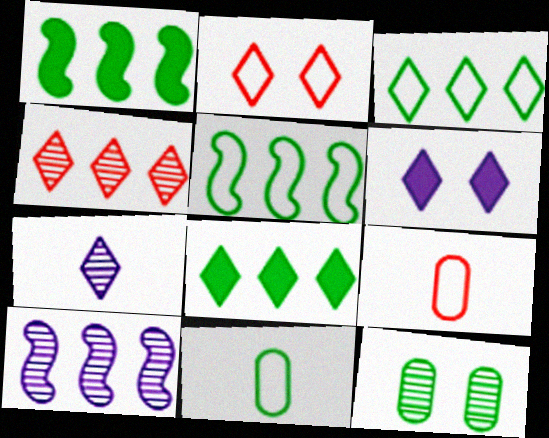[[2, 7, 8]]